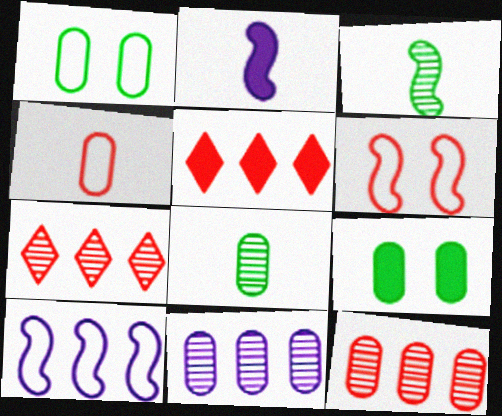[[1, 2, 7], 
[2, 5, 9], 
[4, 9, 11]]